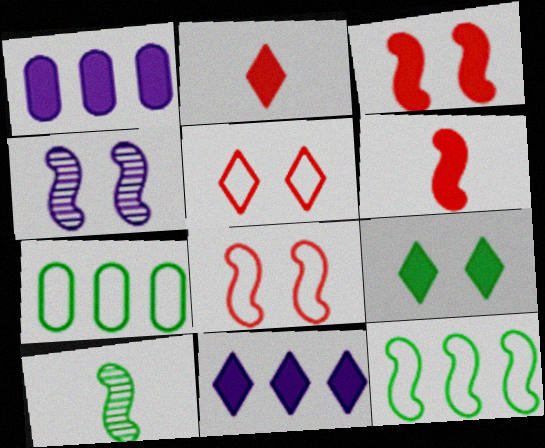[[1, 5, 10], 
[1, 6, 9], 
[2, 4, 7], 
[2, 9, 11], 
[4, 6, 12], 
[7, 9, 10]]